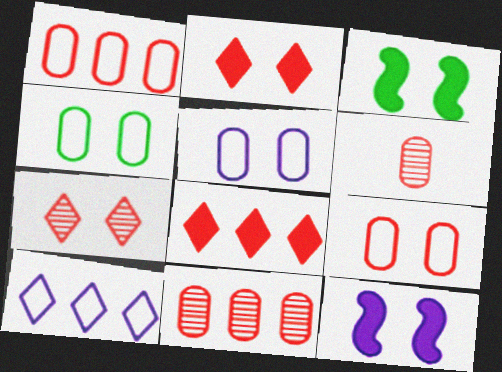[[3, 5, 7], 
[3, 6, 10], 
[4, 5, 9], 
[4, 7, 12]]